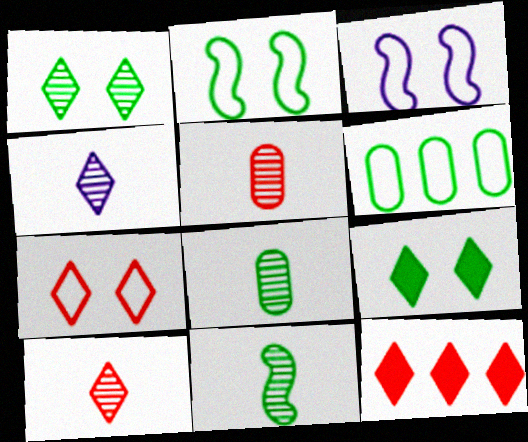[[3, 8, 12], 
[4, 5, 11], 
[6, 9, 11], 
[7, 10, 12]]